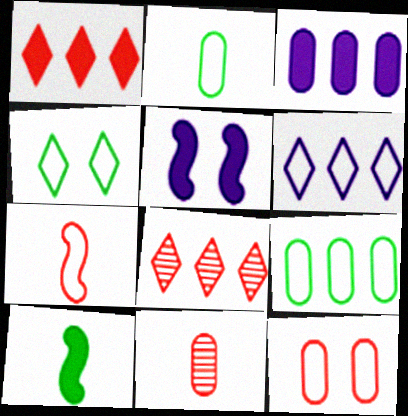[[2, 5, 8]]